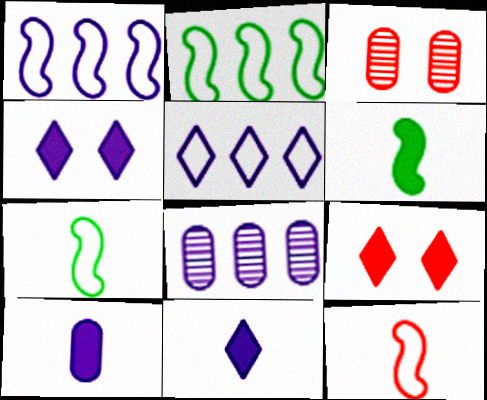[[2, 3, 11], 
[3, 5, 6], 
[7, 8, 9]]